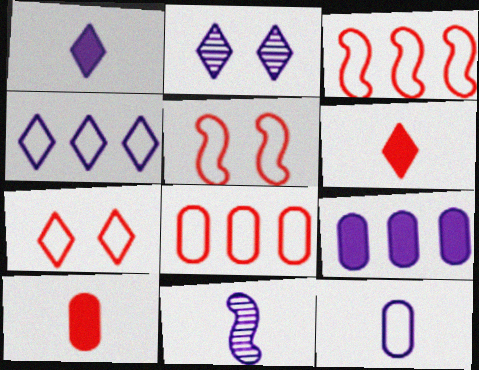[[1, 2, 4], 
[1, 11, 12]]